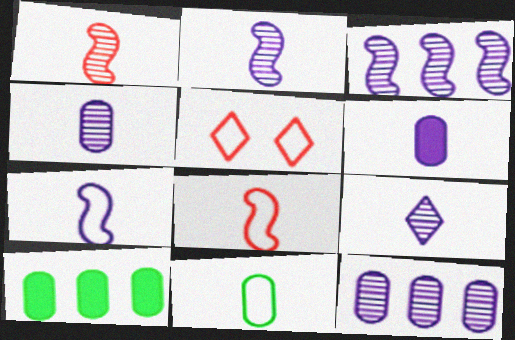[[2, 4, 9], 
[2, 5, 10], 
[6, 7, 9]]